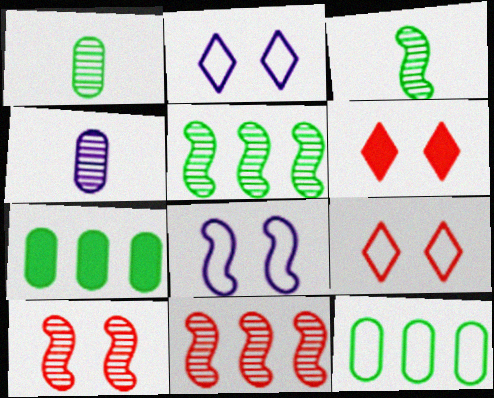[]